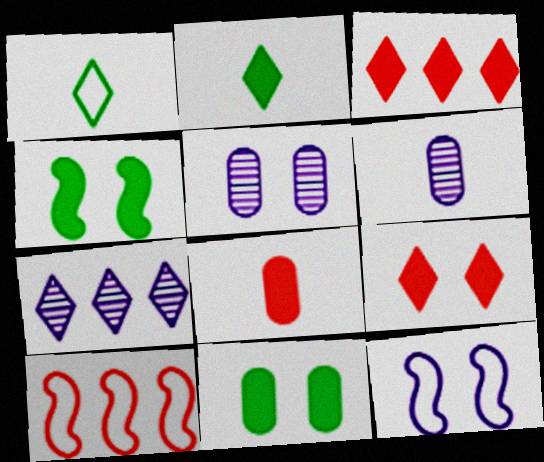[[1, 7, 9], 
[2, 5, 10]]